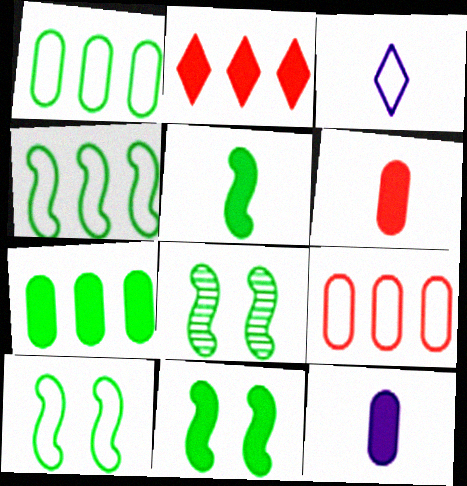[[2, 11, 12], 
[3, 9, 10], 
[4, 5, 8], 
[8, 10, 11]]